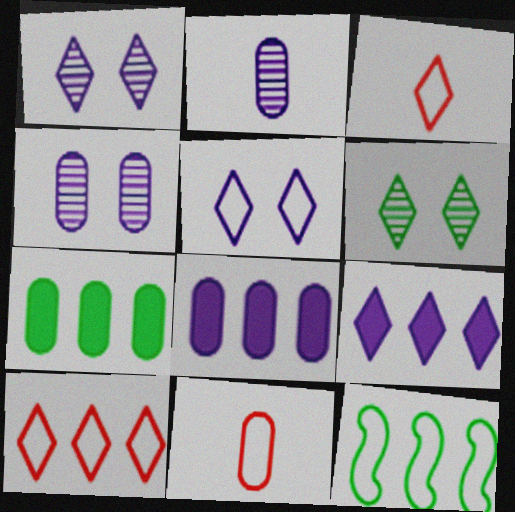[[3, 6, 9], 
[4, 7, 11], 
[5, 11, 12]]